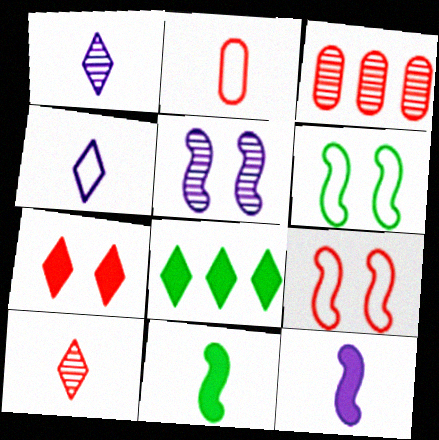[[1, 2, 11], 
[2, 5, 8]]